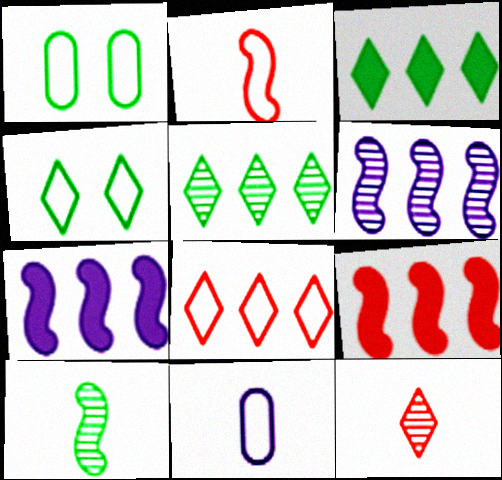[[1, 3, 10], 
[1, 7, 12]]